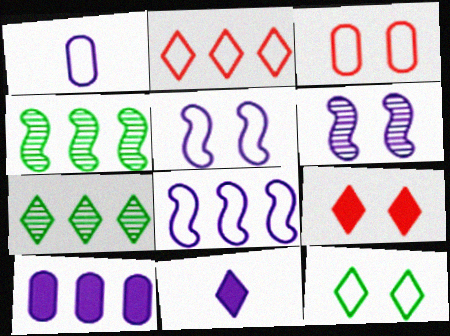[[1, 4, 9], 
[2, 4, 10], 
[3, 4, 11], 
[3, 5, 12]]